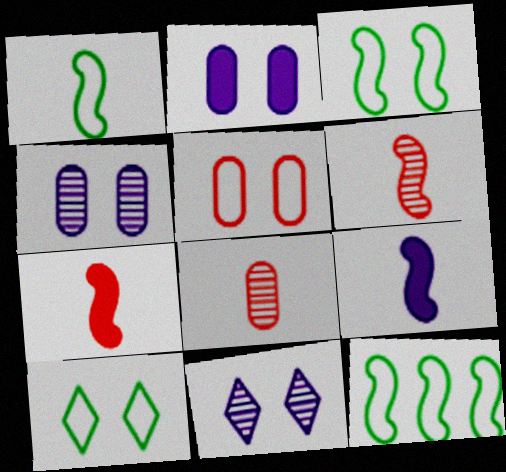[[1, 3, 12], 
[1, 6, 9]]